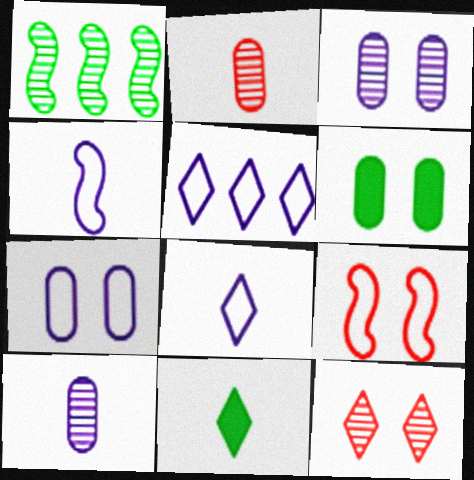[[1, 10, 12], 
[2, 4, 11], 
[4, 5, 7], 
[5, 11, 12]]